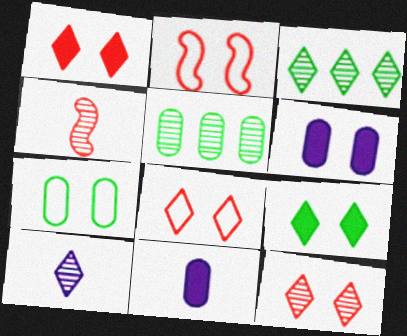[[1, 8, 12], 
[2, 3, 11], 
[3, 10, 12]]